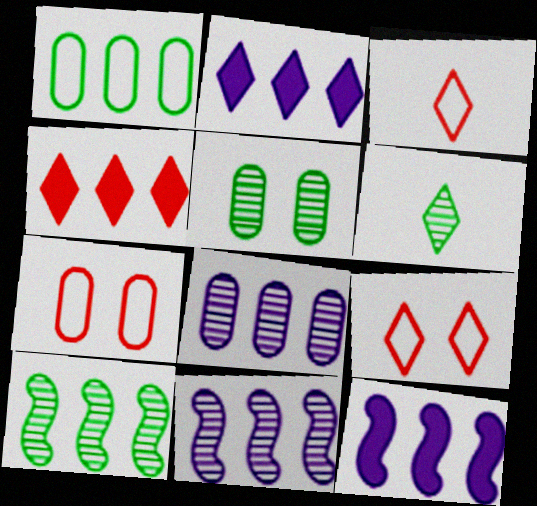[[1, 4, 11], 
[2, 6, 9], 
[3, 5, 12], 
[5, 6, 10], 
[6, 7, 12]]